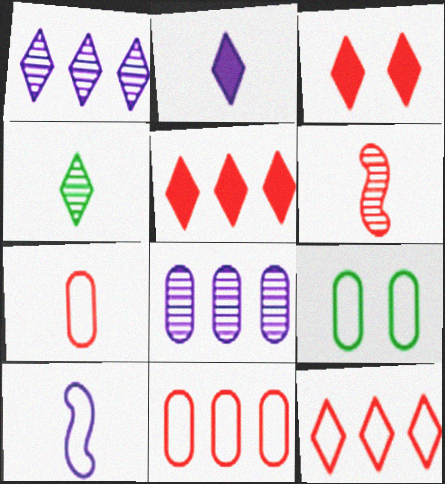[[3, 6, 11], 
[9, 10, 12]]